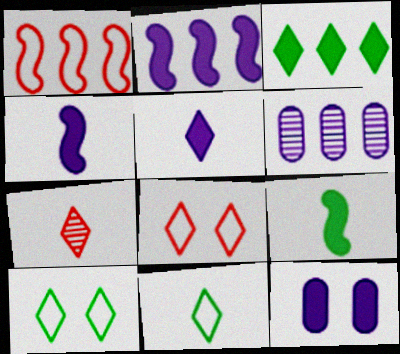[[1, 3, 6], 
[2, 5, 12], 
[5, 7, 11], 
[6, 8, 9]]